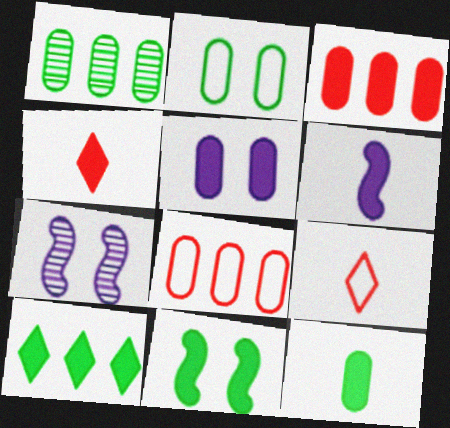[[1, 2, 12], 
[3, 5, 12], 
[4, 6, 12], 
[10, 11, 12]]